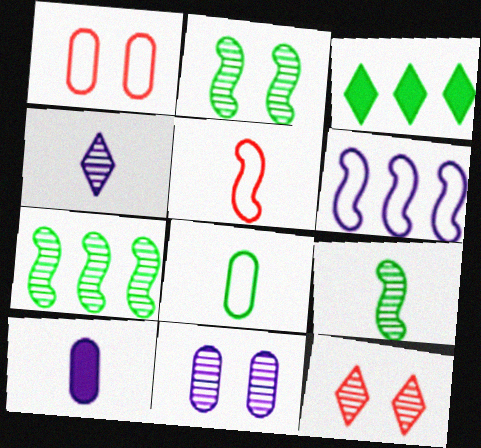[[2, 3, 8], 
[2, 7, 9], 
[2, 11, 12], 
[3, 5, 11]]